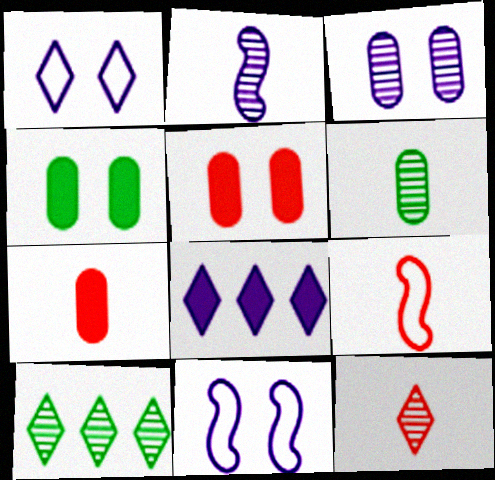[[2, 6, 12], 
[7, 9, 12], 
[7, 10, 11]]